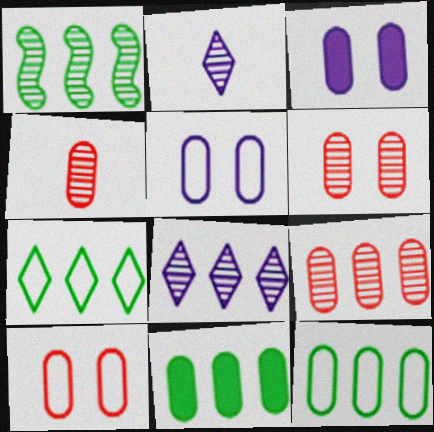[[1, 2, 6], 
[1, 7, 11], 
[1, 8, 9], 
[3, 4, 12], 
[4, 5, 11], 
[4, 6, 9]]